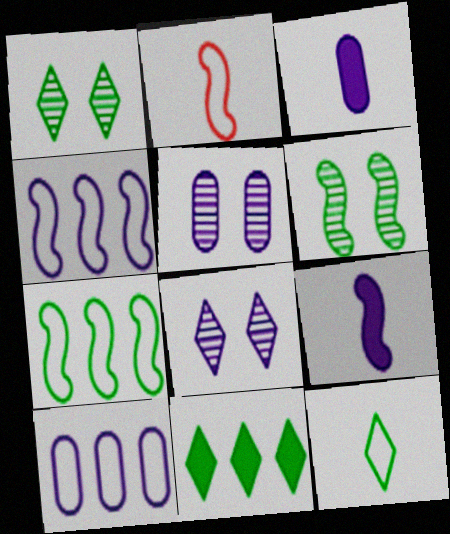[[1, 11, 12], 
[2, 5, 11], 
[3, 4, 8], 
[3, 5, 10], 
[8, 9, 10]]